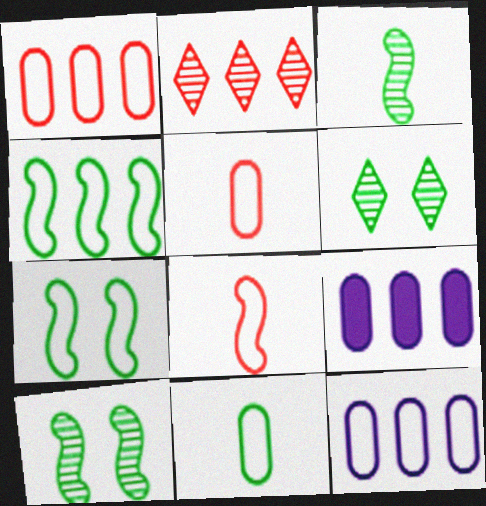[[2, 4, 9], 
[6, 8, 9]]